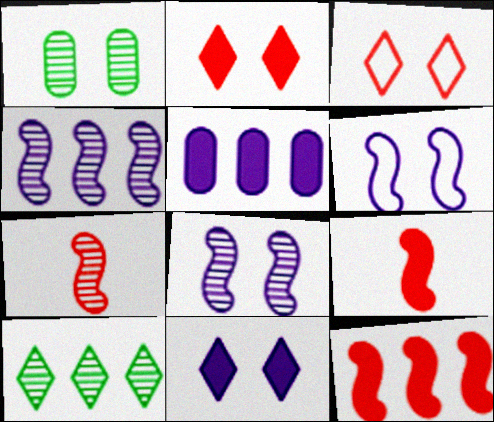[[1, 2, 6]]